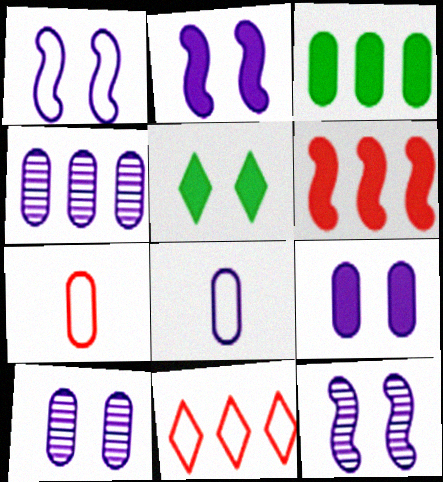[[1, 2, 12], 
[3, 7, 10], 
[4, 8, 9]]